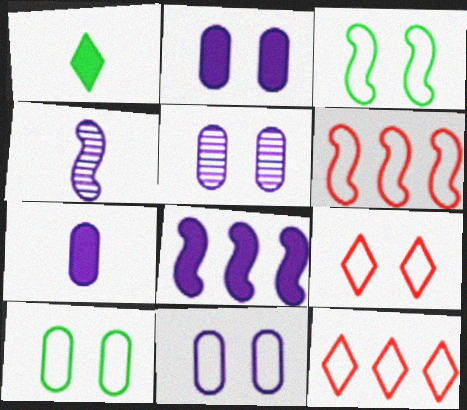[[1, 5, 6], 
[2, 5, 11], 
[3, 9, 11]]